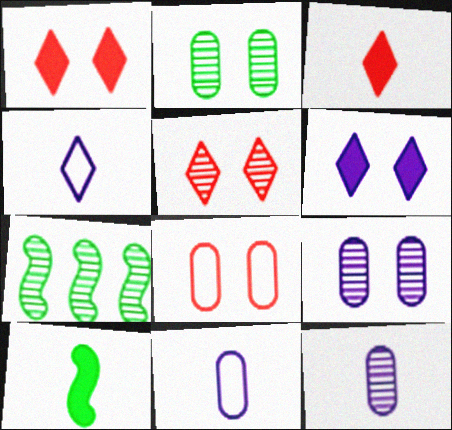[[1, 7, 11], 
[5, 7, 12]]